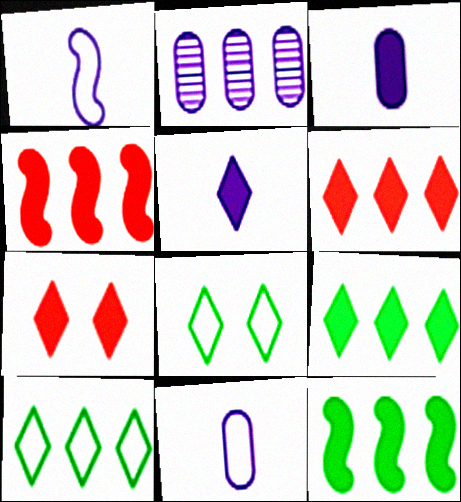[[2, 4, 10], 
[3, 7, 12], 
[5, 7, 9]]